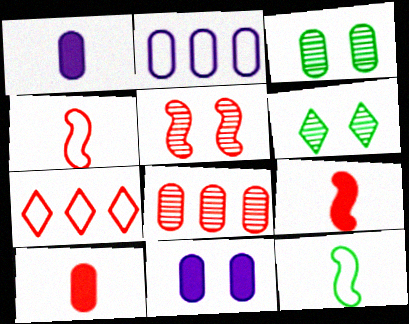[[2, 3, 10], 
[2, 6, 9], 
[5, 7, 10]]